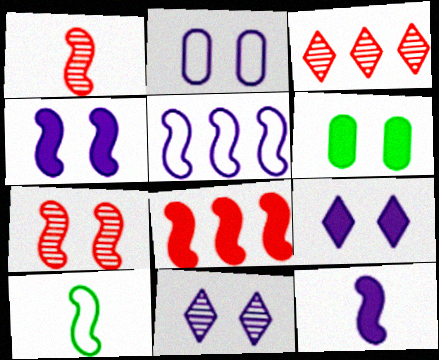[[1, 10, 12], 
[2, 4, 11]]